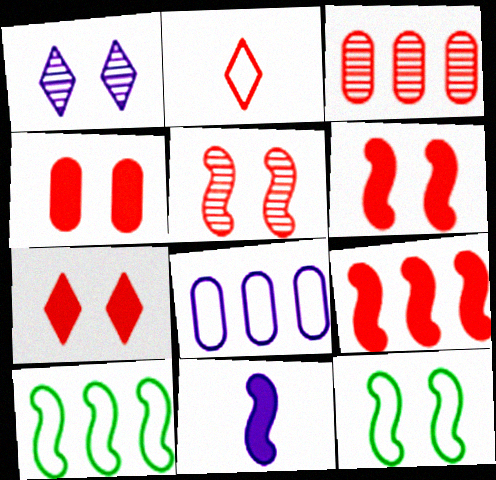[[1, 4, 12], 
[1, 8, 11], 
[2, 3, 6], 
[2, 8, 12], 
[4, 6, 7], 
[5, 10, 11]]